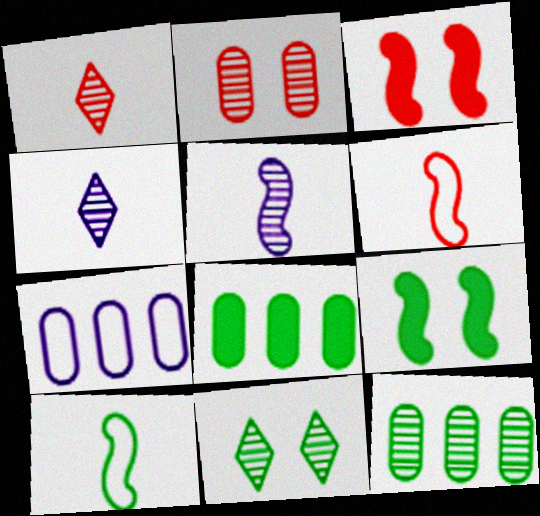[[1, 7, 9], 
[8, 10, 11]]